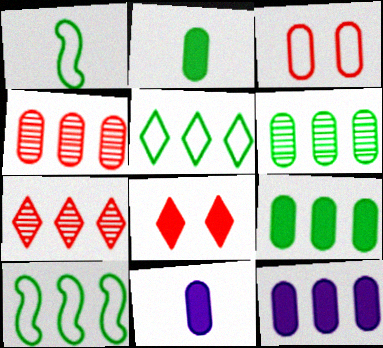[[3, 6, 11], 
[7, 10, 12]]